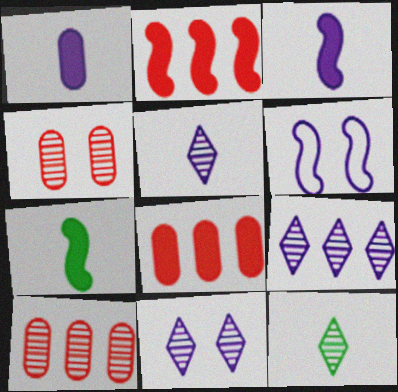[[1, 6, 9], 
[5, 9, 11], 
[6, 8, 12]]